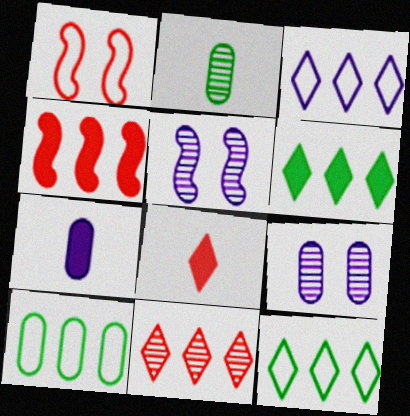[[2, 5, 11], 
[3, 5, 7], 
[3, 6, 11], 
[5, 8, 10]]